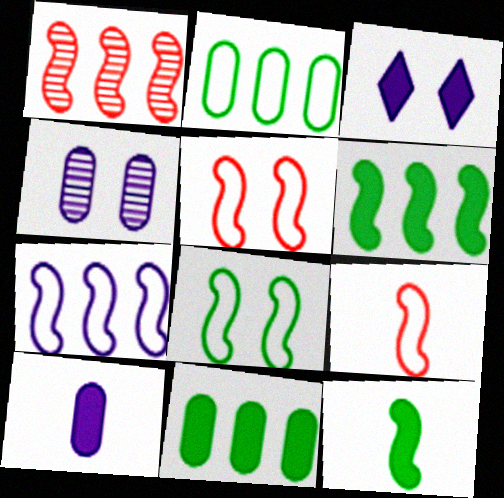[[1, 6, 7], 
[7, 8, 9]]